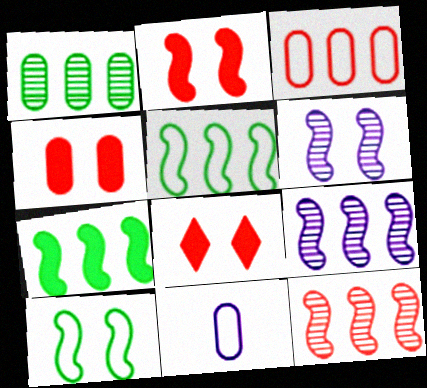[[1, 4, 11], 
[2, 4, 8], 
[2, 6, 10]]